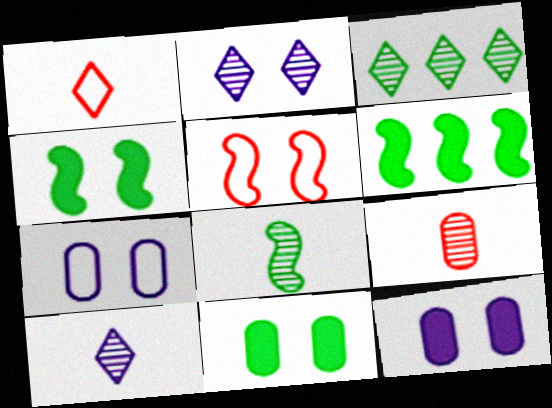[[2, 5, 11], 
[8, 9, 10]]